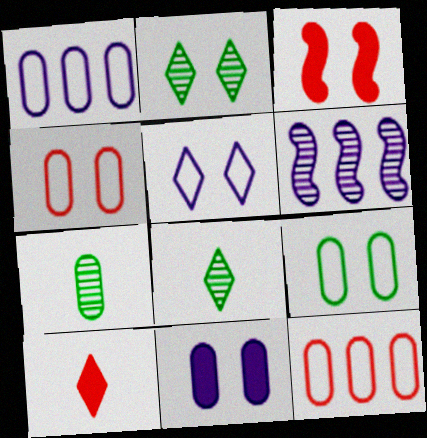[[1, 3, 8], 
[6, 9, 10], 
[7, 11, 12]]